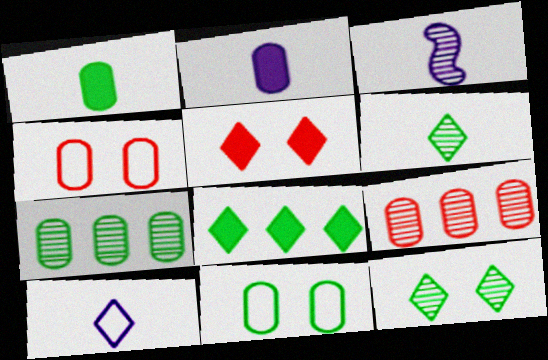[[1, 7, 11], 
[2, 3, 10], 
[2, 4, 7], 
[2, 9, 11], 
[3, 4, 8], 
[3, 9, 12]]